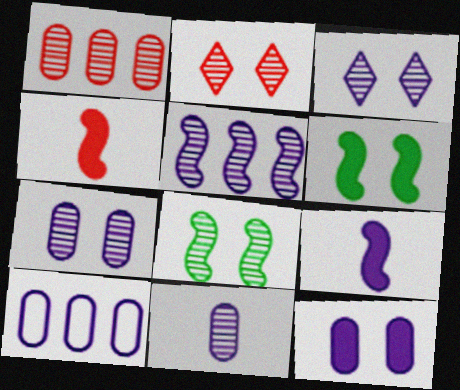[[2, 7, 8], 
[3, 5, 11], 
[3, 9, 10], 
[10, 11, 12]]